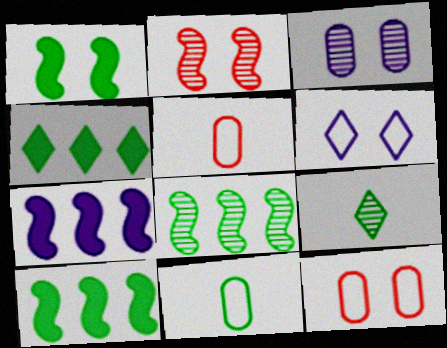[[7, 9, 12]]